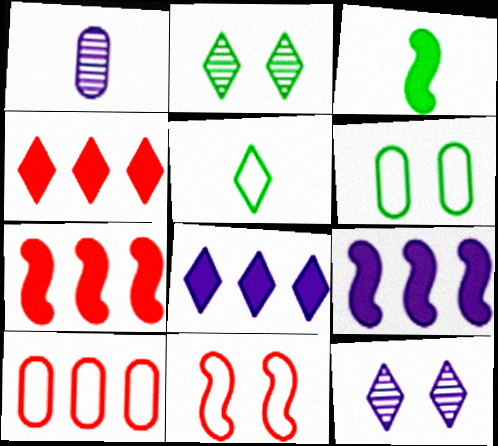[[3, 10, 12], 
[4, 5, 12]]